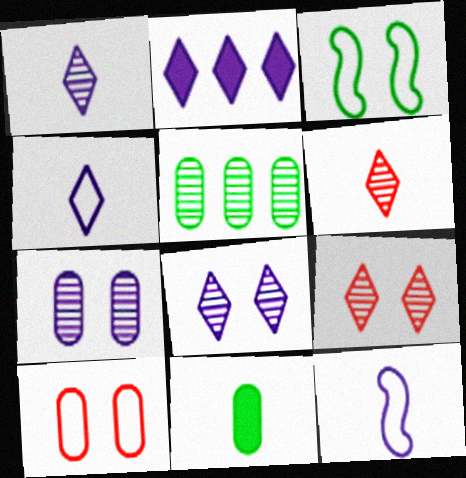[[2, 4, 8], 
[2, 7, 12], 
[6, 11, 12]]